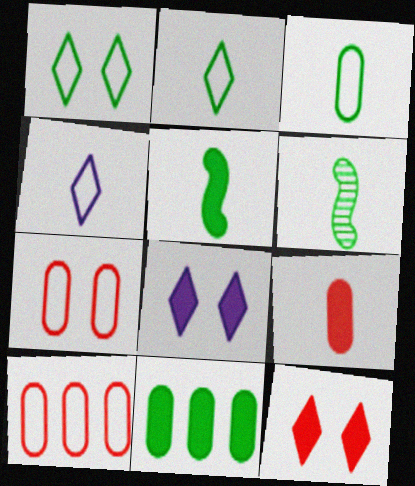[[1, 6, 11], 
[4, 6, 9], 
[6, 8, 10]]